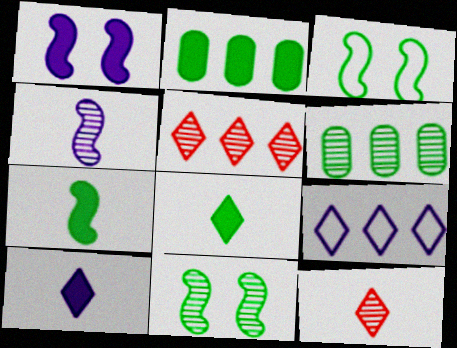[[3, 6, 8]]